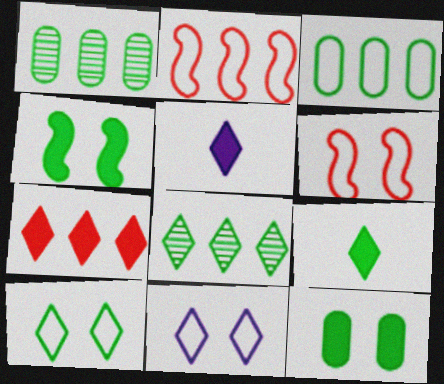[[1, 5, 6], 
[8, 9, 10]]